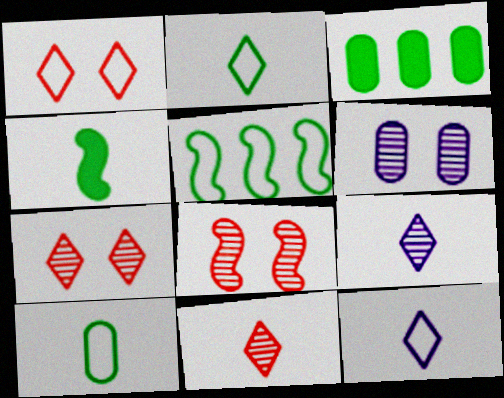[[3, 8, 12]]